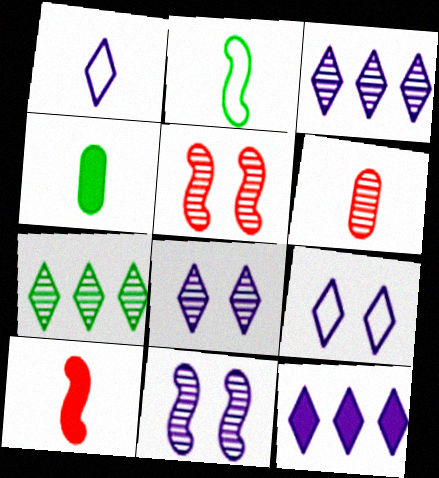[[1, 8, 12], 
[6, 7, 11]]